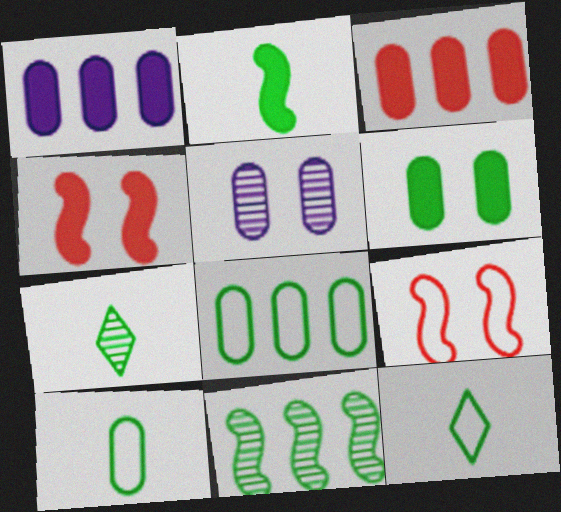[[1, 7, 9], 
[2, 7, 10], 
[3, 5, 10], 
[6, 11, 12]]